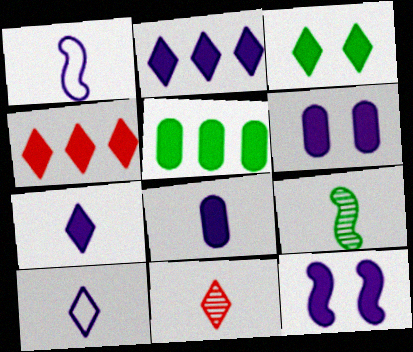[[2, 8, 12], 
[3, 4, 7]]